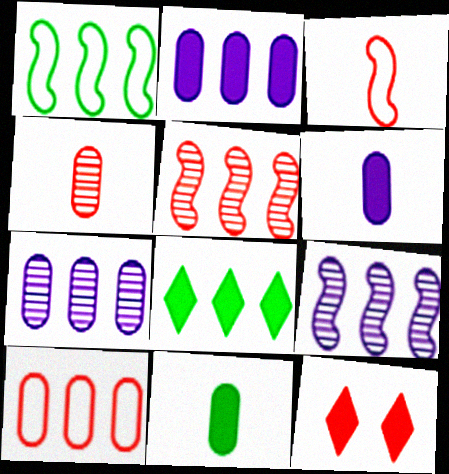[[8, 9, 10]]